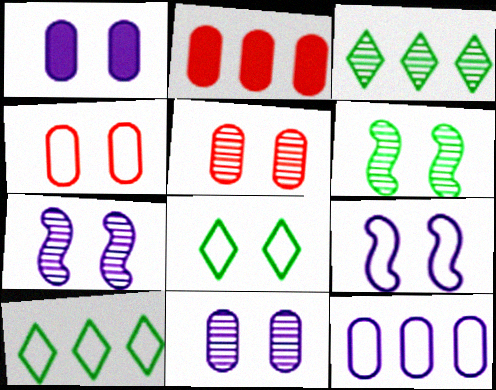[[4, 8, 9]]